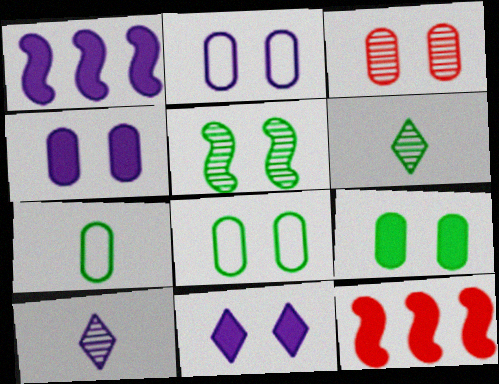[[1, 2, 10], 
[2, 3, 9], 
[2, 6, 12], 
[3, 4, 8], 
[8, 10, 12]]